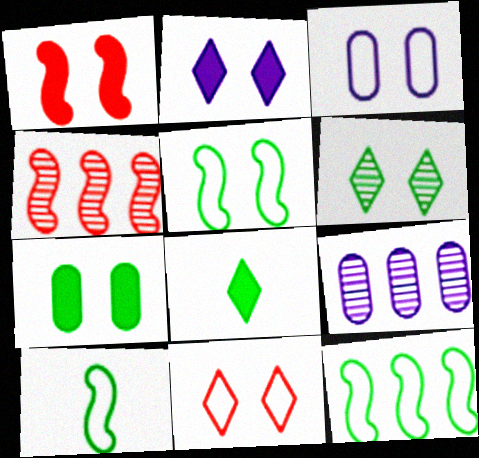[[1, 2, 7], 
[1, 3, 6], 
[2, 6, 11], 
[3, 4, 8], 
[3, 5, 11], 
[5, 6, 7], 
[5, 10, 12]]